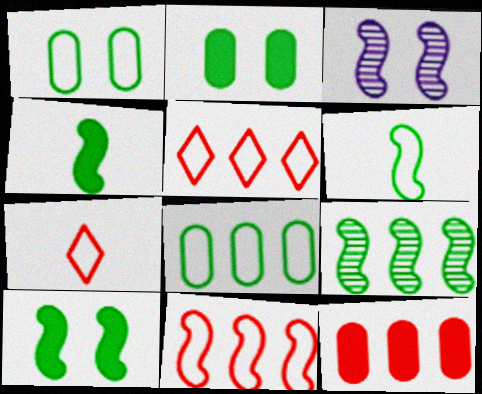[[3, 4, 11], 
[6, 9, 10]]